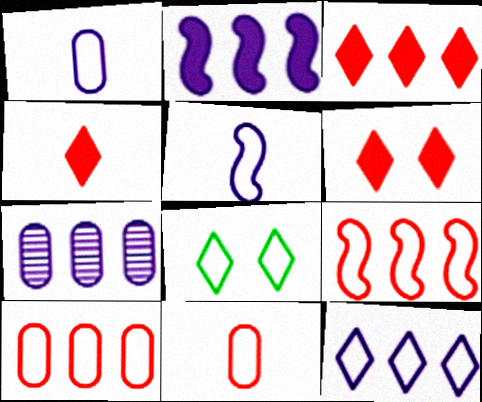[[1, 8, 9], 
[2, 7, 12], 
[3, 4, 6], 
[5, 8, 10]]